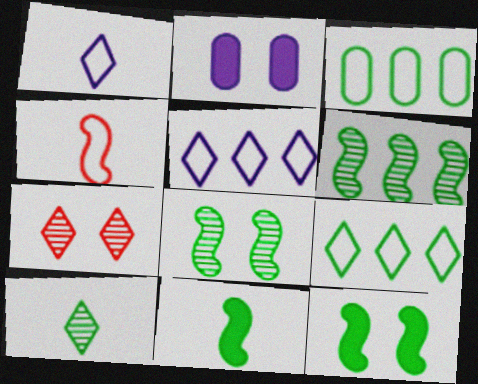[[3, 10, 12]]